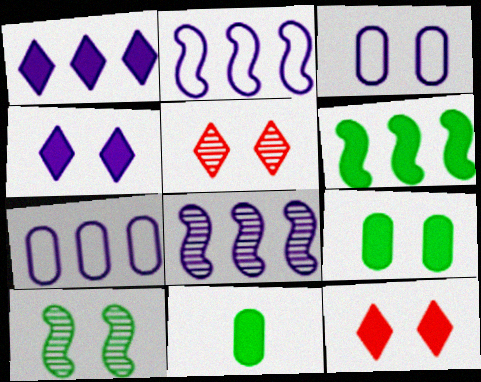[[1, 7, 8], 
[2, 5, 11], 
[3, 10, 12]]